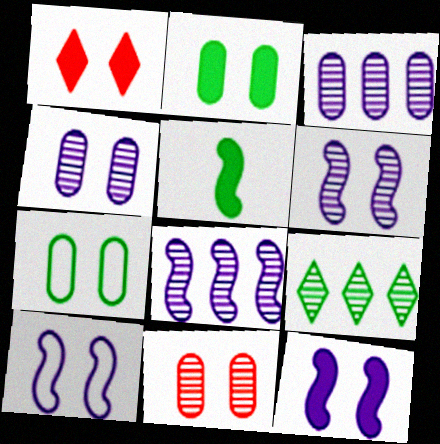[[1, 2, 12], 
[1, 6, 7], 
[5, 7, 9], 
[6, 10, 12]]